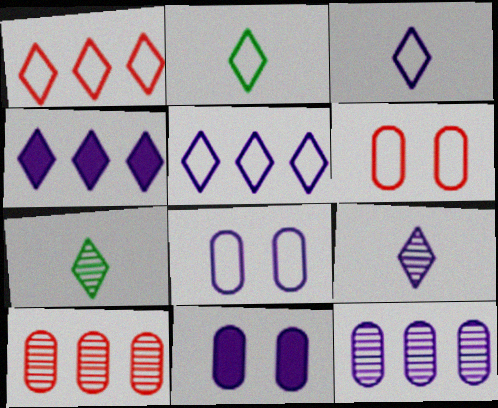[]